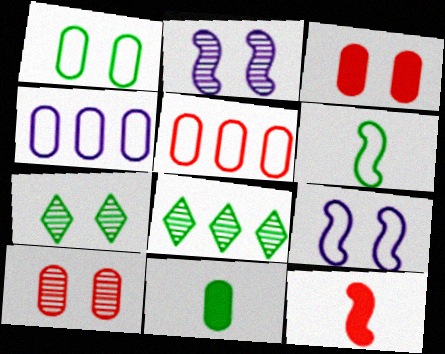[[2, 7, 10], 
[3, 7, 9], 
[4, 7, 12], 
[4, 10, 11]]